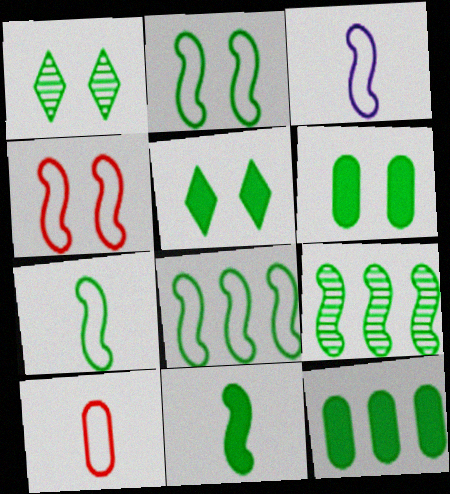[[1, 2, 6], 
[1, 7, 12], 
[2, 7, 8], 
[2, 9, 11], 
[3, 4, 8], 
[5, 11, 12]]